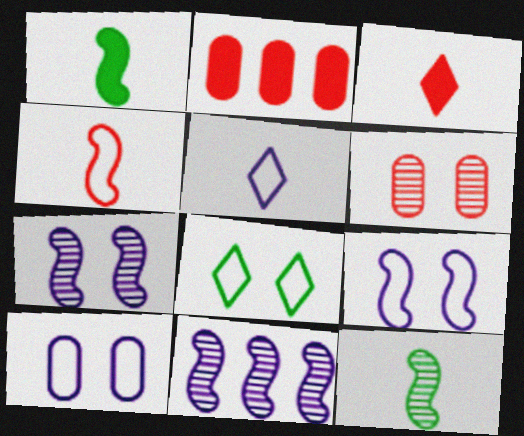[]